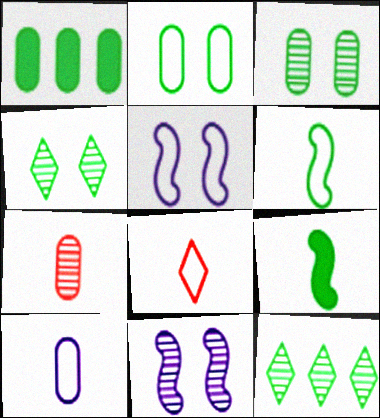[[1, 4, 6], 
[1, 8, 11], 
[2, 9, 12], 
[6, 8, 10], 
[7, 11, 12]]